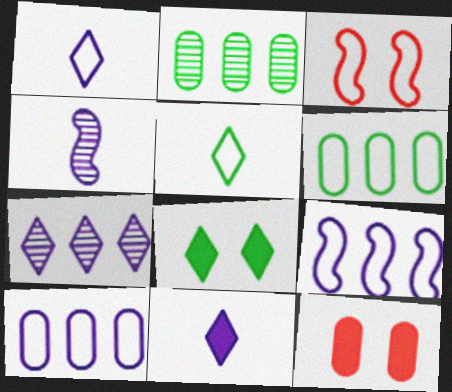[[1, 3, 6], 
[2, 3, 11], 
[3, 5, 10]]